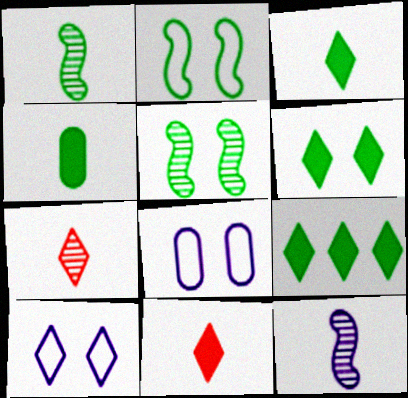[[3, 6, 9], 
[7, 9, 10]]